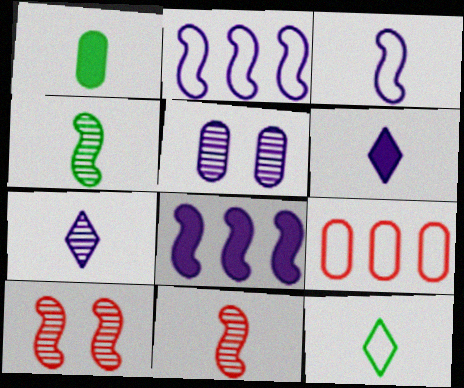[[1, 4, 12], 
[1, 5, 9], 
[2, 5, 6]]